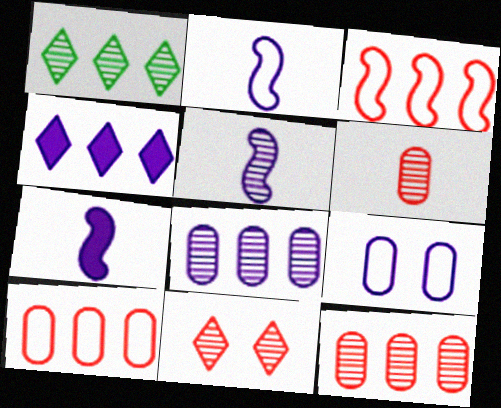[[2, 5, 7], 
[4, 5, 9]]